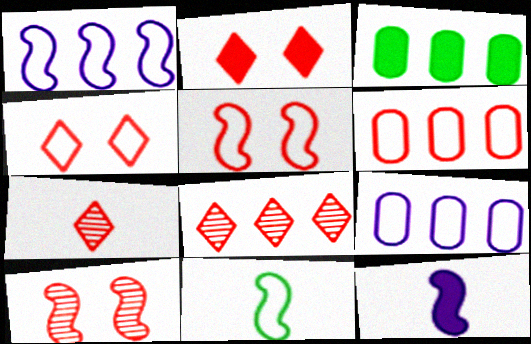[[1, 3, 8], 
[1, 5, 11], 
[2, 3, 12], 
[4, 9, 11]]